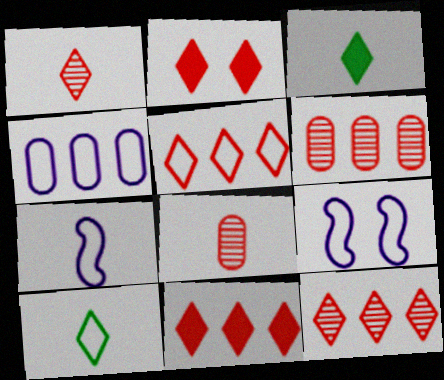[[1, 2, 5], 
[3, 6, 9], 
[3, 7, 8], 
[5, 11, 12]]